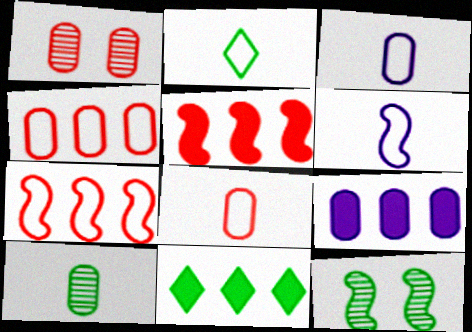[[1, 6, 11], 
[2, 6, 8], 
[5, 6, 12], 
[5, 9, 11]]